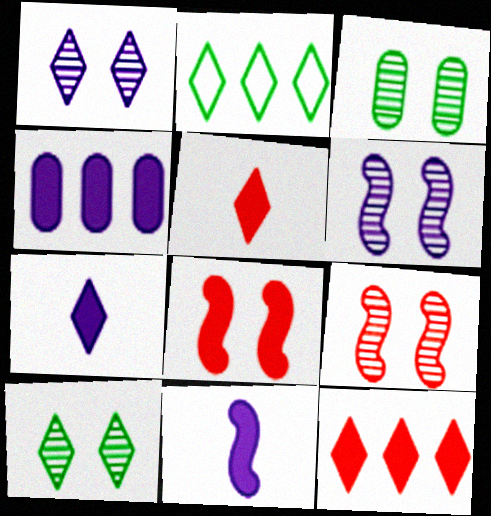[[1, 2, 5], 
[1, 3, 9]]